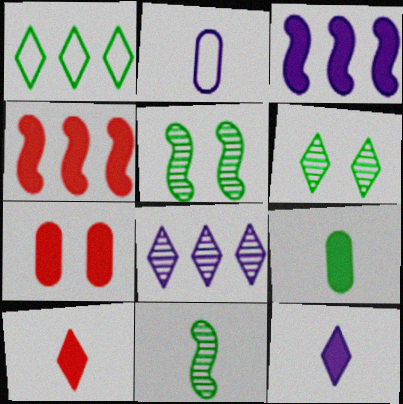[[1, 5, 9], 
[2, 4, 6], 
[2, 10, 11], 
[4, 7, 10]]